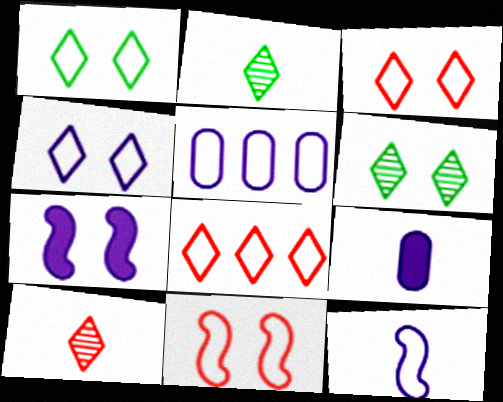[[1, 3, 4], 
[4, 5, 12]]